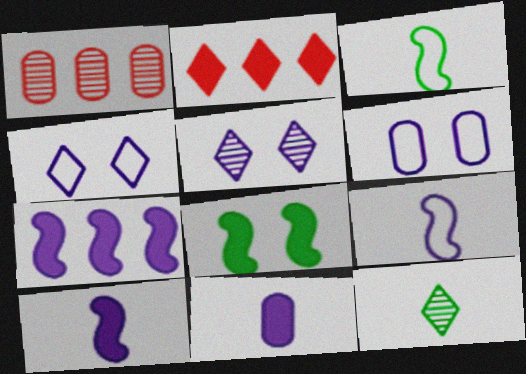[[2, 4, 12], 
[2, 8, 11]]